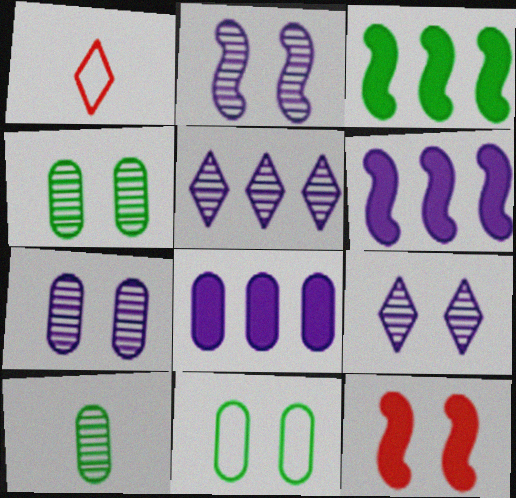[[1, 3, 7], 
[1, 4, 6], 
[2, 7, 9], 
[9, 11, 12]]